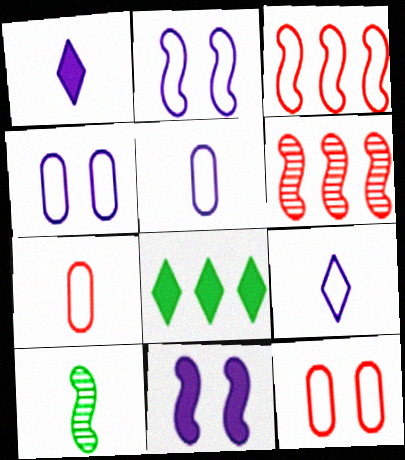[[1, 7, 10], 
[3, 10, 11]]